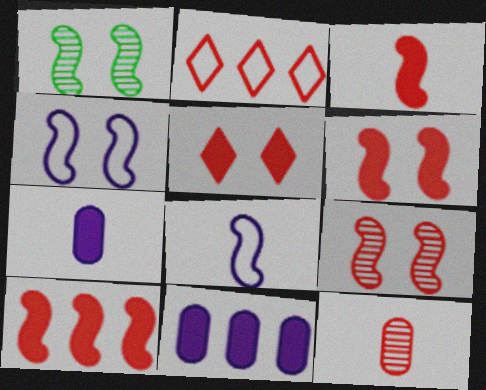[[1, 2, 7], 
[1, 4, 6], 
[1, 8, 10], 
[2, 6, 12], 
[3, 6, 10]]